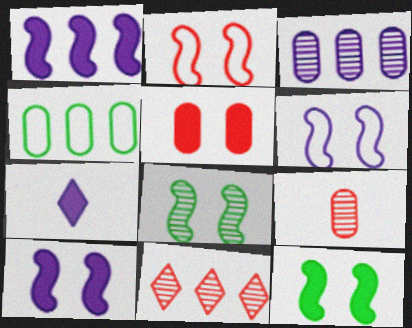[[1, 4, 11], 
[2, 8, 10], 
[3, 6, 7]]